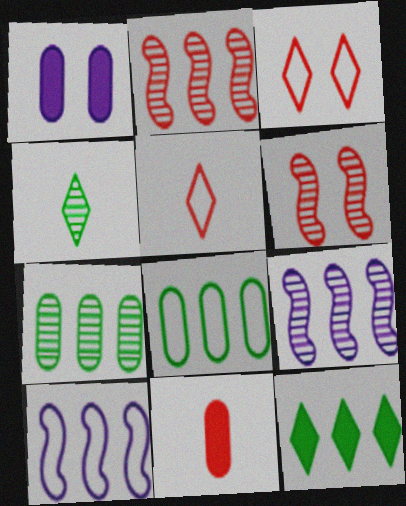[[2, 3, 11]]